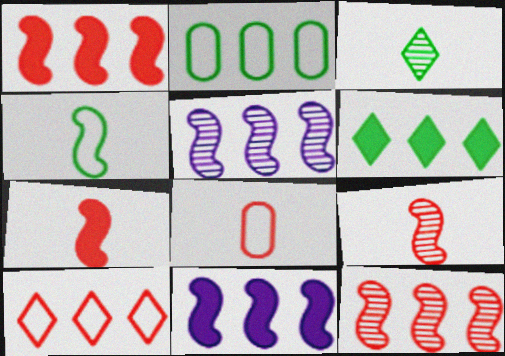[]